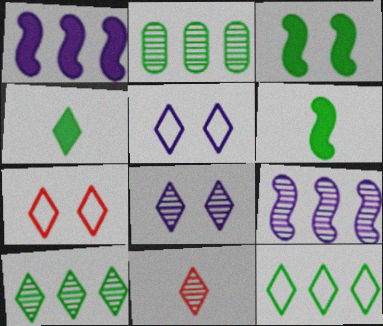[[8, 10, 11]]